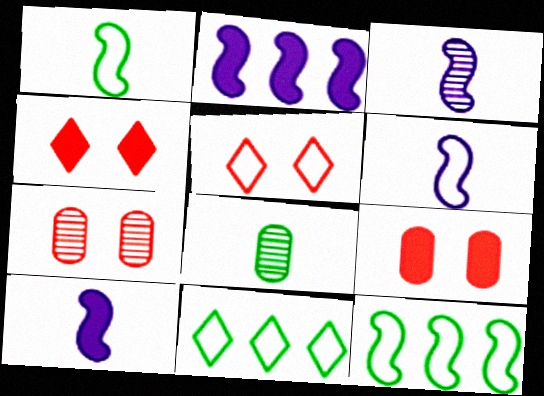[[2, 5, 8], 
[3, 6, 10], 
[3, 9, 11], 
[7, 10, 11]]